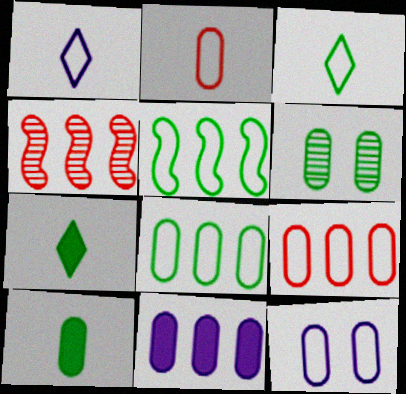[[2, 6, 11], 
[2, 8, 12], 
[4, 7, 12], 
[5, 6, 7], 
[6, 8, 10]]